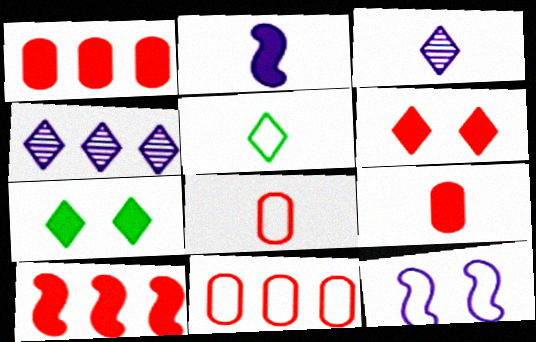[[1, 2, 7], 
[4, 5, 6], 
[5, 11, 12], 
[6, 9, 10]]